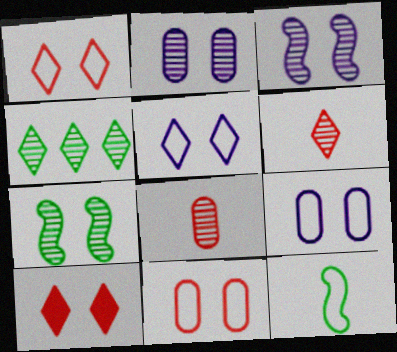[[3, 4, 8], 
[7, 9, 10]]